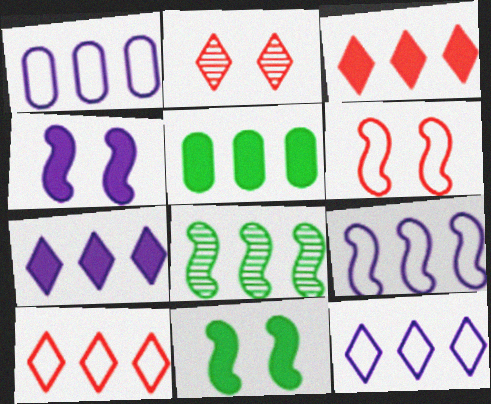[[1, 3, 8], 
[1, 9, 12]]